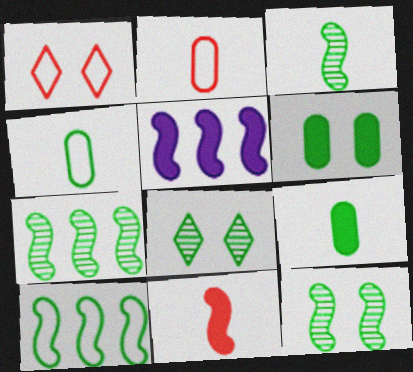[[2, 5, 8], 
[3, 7, 12], 
[8, 9, 10]]